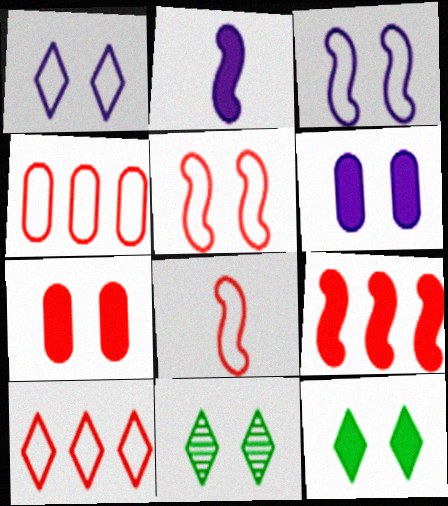[[2, 4, 11], 
[3, 7, 11], 
[5, 6, 11]]